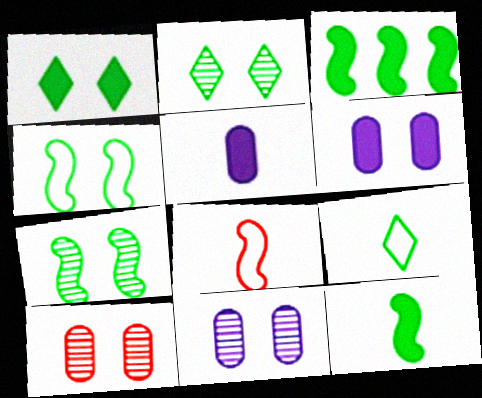[]